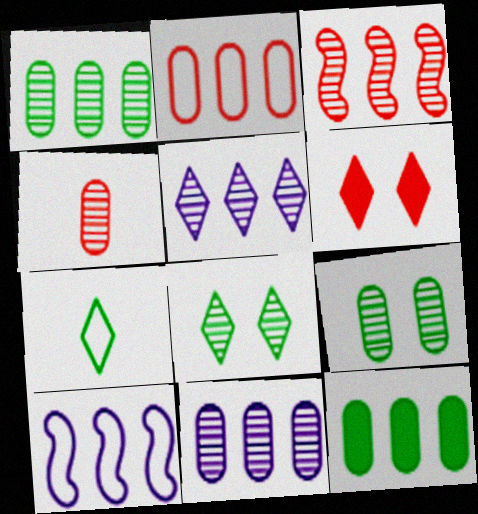[[1, 3, 5], 
[2, 11, 12], 
[4, 9, 11], 
[5, 6, 7]]